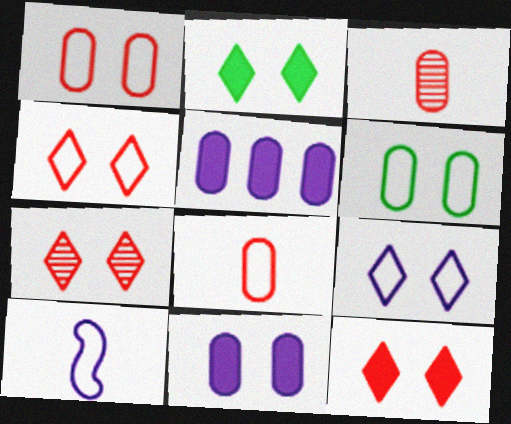[[2, 7, 9], 
[3, 5, 6], 
[4, 7, 12]]